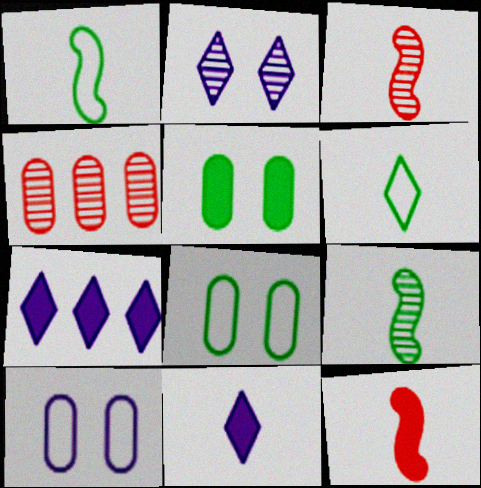[[2, 4, 9], 
[3, 7, 8], 
[5, 7, 12]]